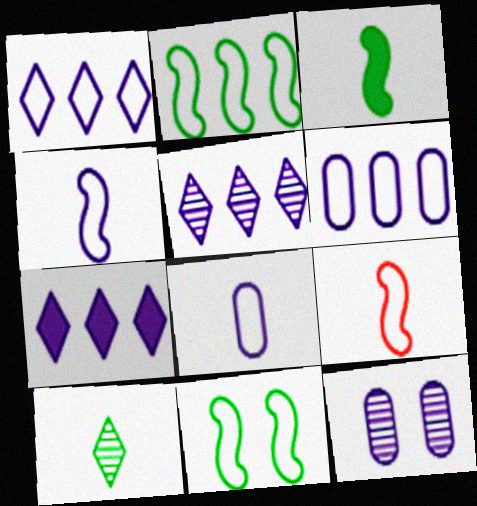[[1, 5, 7], 
[4, 7, 12]]